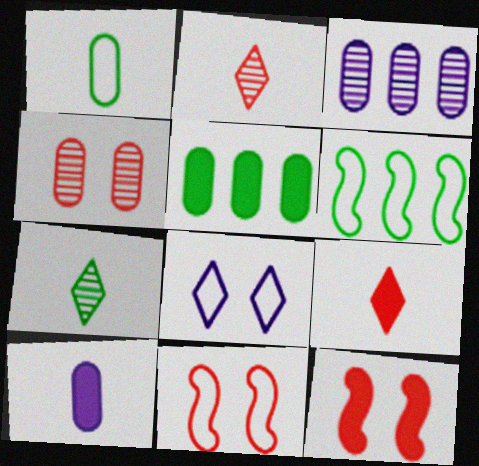[]